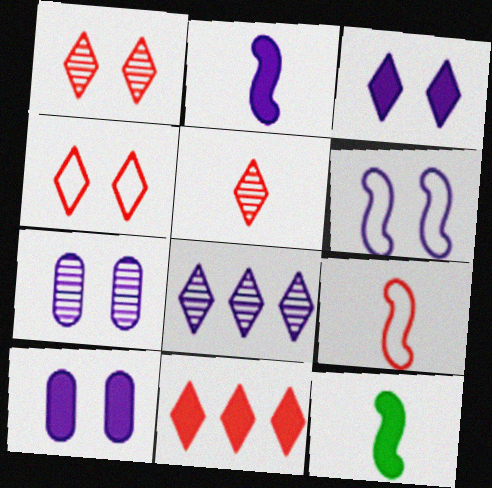[[3, 6, 7], 
[4, 5, 11], 
[10, 11, 12]]